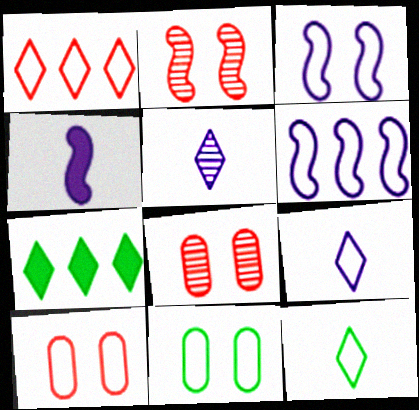[[6, 10, 12]]